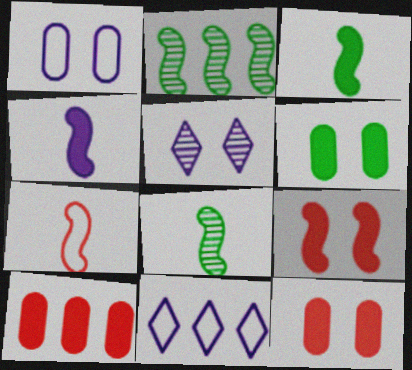[[2, 10, 11], 
[4, 7, 8], 
[8, 11, 12]]